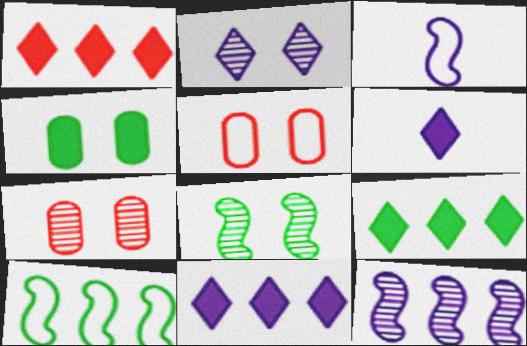[[1, 9, 11], 
[2, 7, 8], 
[3, 7, 9], 
[6, 7, 10]]